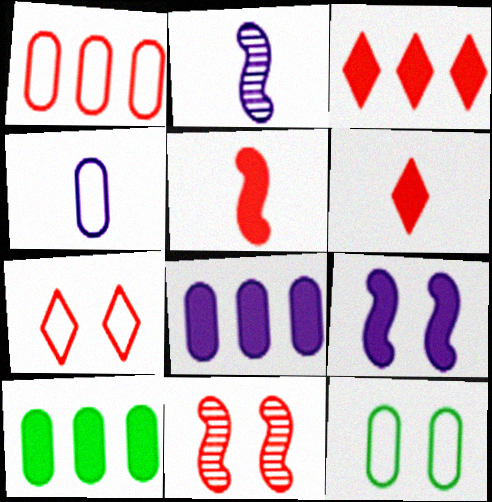[[1, 4, 12], 
[1, 6, 11], 
[2, 3, 12], 
[2, 7, 10], 
[6, 9, 10]]